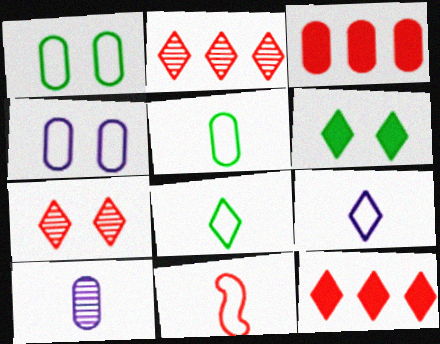[[1, 3, 10], 
[2, 6, 9], 
[3, 7, 11], 
[5, 9, 11]]